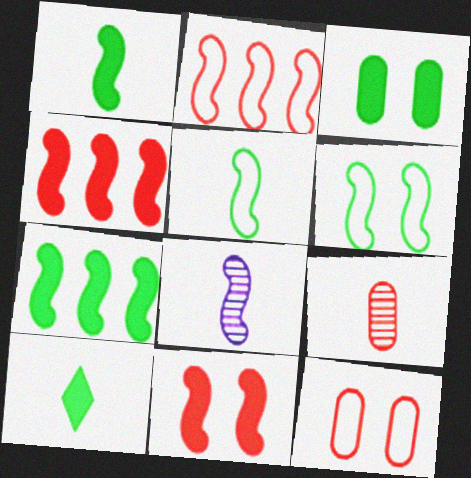[[3, 7, 10], 
[4, 6, 8]]